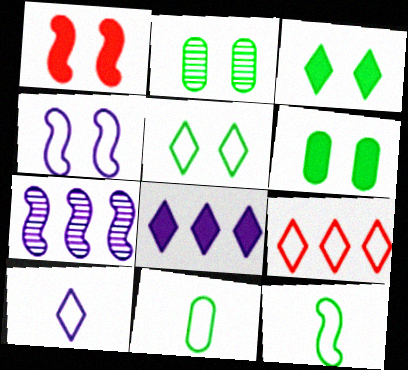[[1, 7, 12], 
[4, 9, 11], 
[5, 9, 10]]